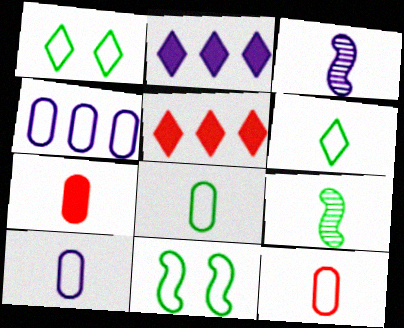[[3, 6, 7], 
[8, 10, 12]]